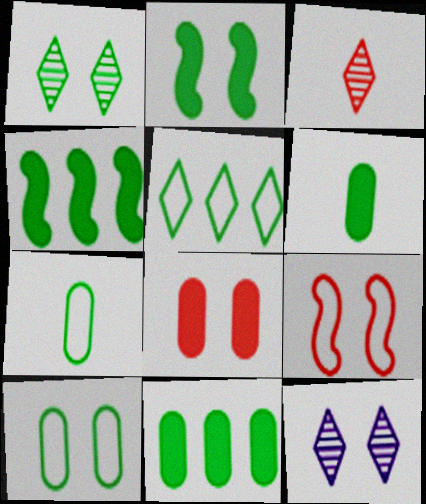[[1, 2, 10], 
[1, 4, 7]]